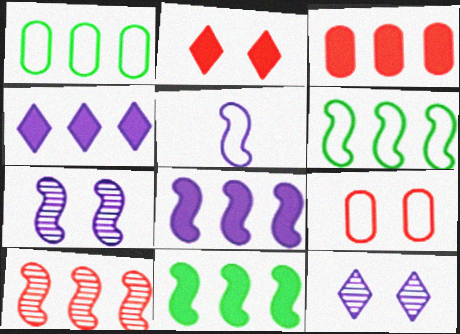[[1, 4, 10], 
[3, 4, 11], 
[5, 7, 8], 
[6, 8, 10]]